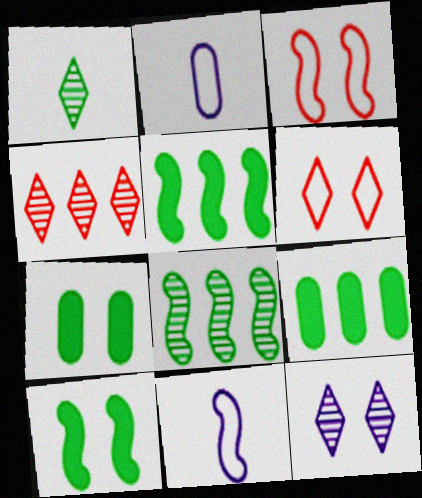[[1, 4, 12], 
[2, 4, 10], 
[3, 7, 12], 
[4, 7, 11]]